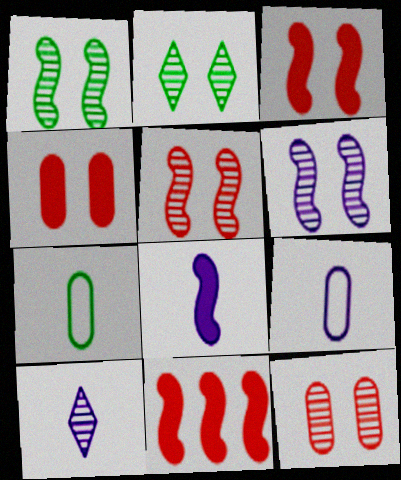[[1, 5, 6], 
[2, 6, 12], 
[2, 9, 11], 
[8, 9, 10]]